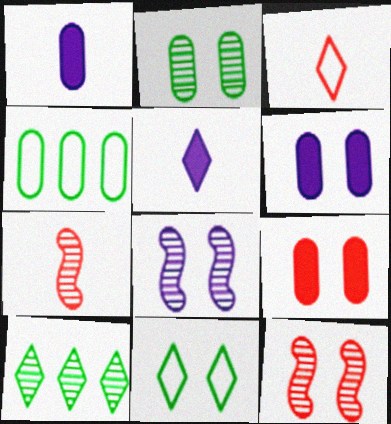[[4, 5, 12], 
[6, 11, 12], 
[8, 9, 11]]